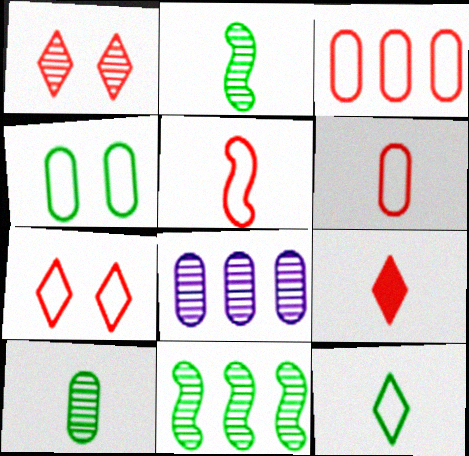[[1, 2, 8], 
[3, 5, 7]]